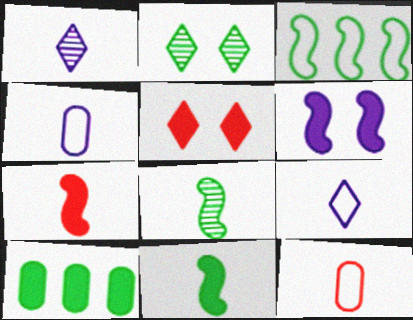[[1, 11, 12]]